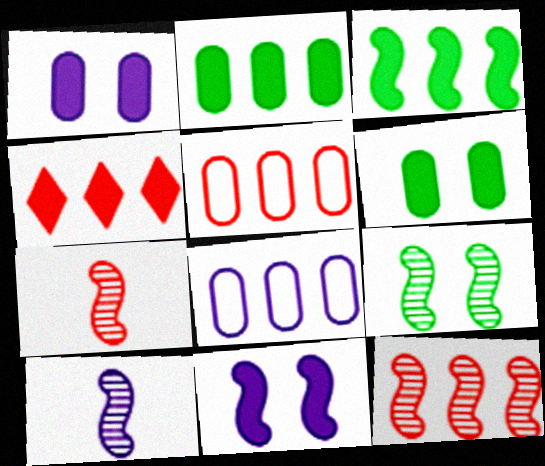[[4, 5, 12], 
[9, 10, 12]]